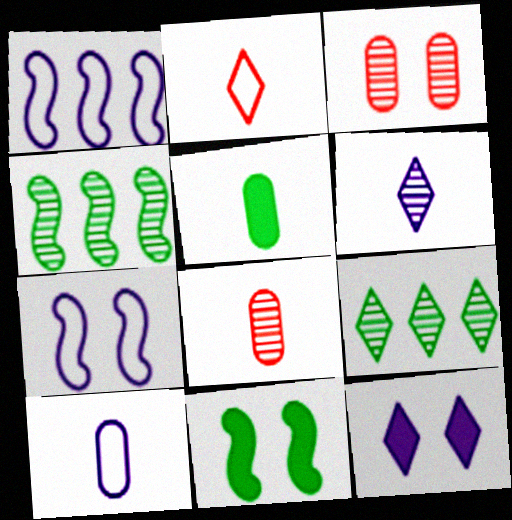[[2, 9, 12], 
[3, 4, 6], 
[5, 8, 10]]